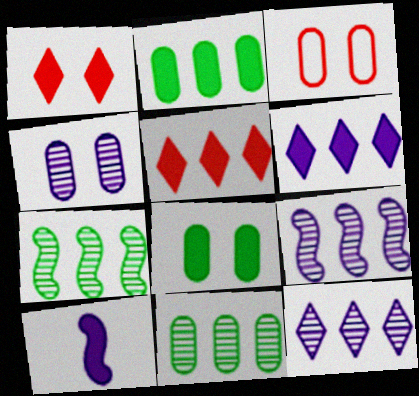[[1, 2, 10], 
[3, 4, 8], 
[5, 8, 10]]